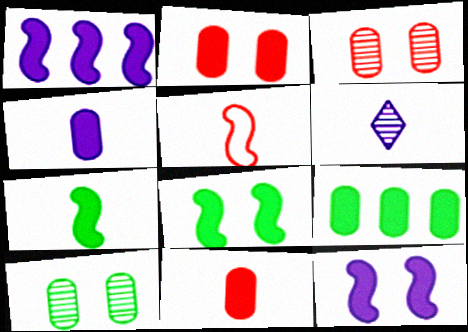[[2, 4, 9]]